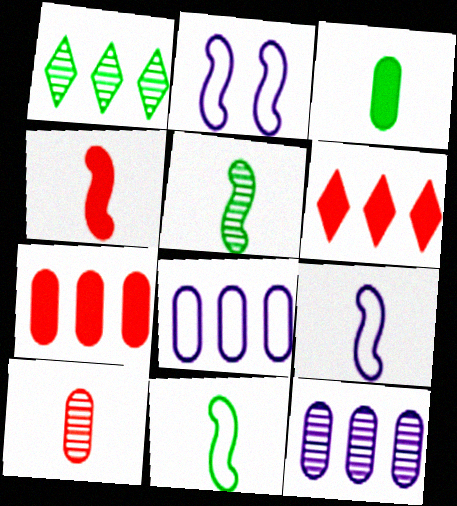[[4, 5, 9]]